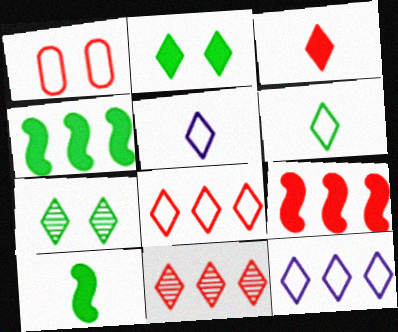[[2, 5, 11], 
[3, 7, 12]]